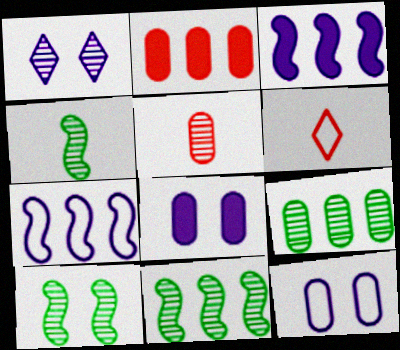[[1, 5, 11], 
[4, 10, 11], 
[6, 8, 11]]